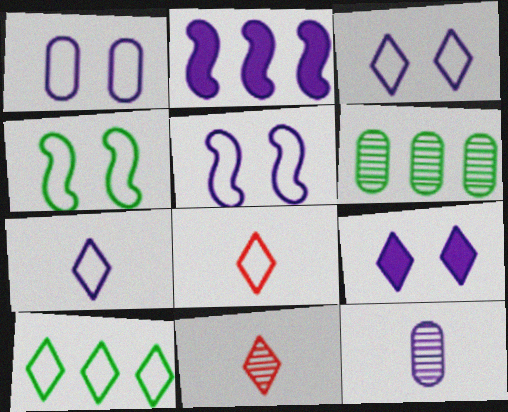[[1, 3, 5], 
[2, 3, 12], 
[3, 8, 10], 
[9, 10, 11]]